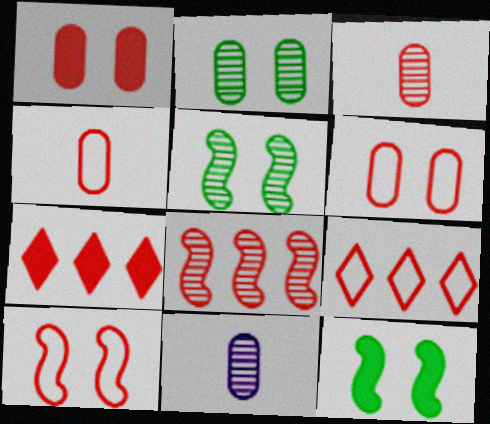[[3, 7, 10], 
[4, 9, 10], 
[9, 11, 12]]